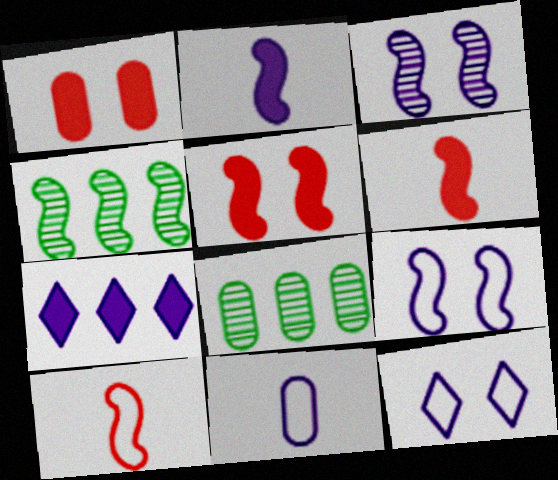[[1, 8, 11], 
[3, 7, 11], 
[4, 6, 9], 
[6, 8, 12]]